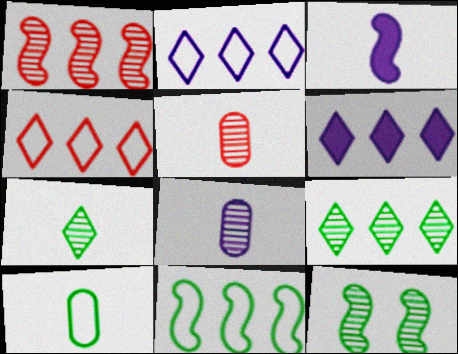[[4, 6, 9]]